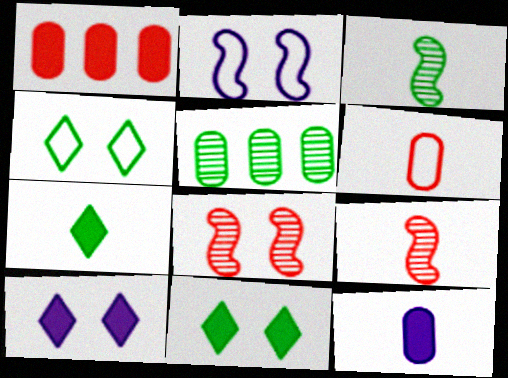[]